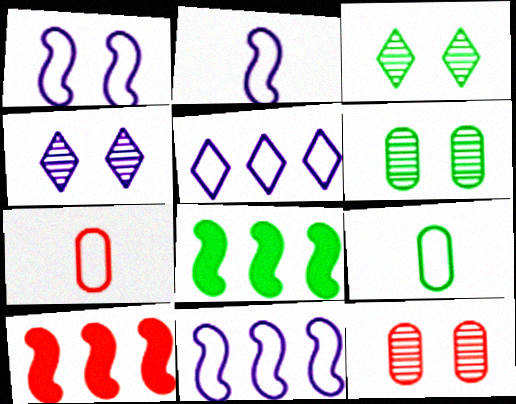[[1, 2, 11], 
[3, 8, 9], 
[4, 7, 8], 
[4, 9, 10]]